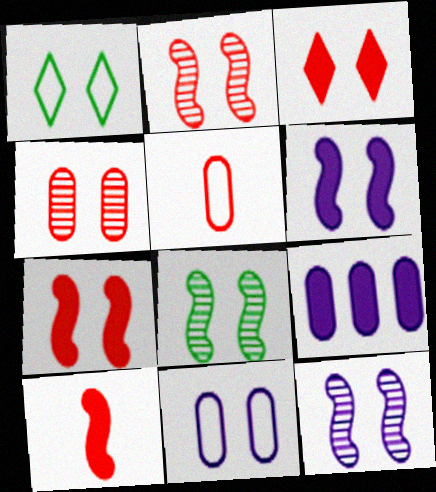[[1, 4, 6], 
[2, 8, 12], 
[3, 8, 11]]